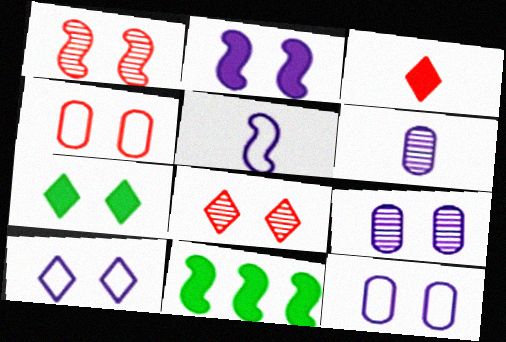[[1, 5, 11], 
[1, 7, 12], 
[2, 9, 10], 
[7, 8, 10]]